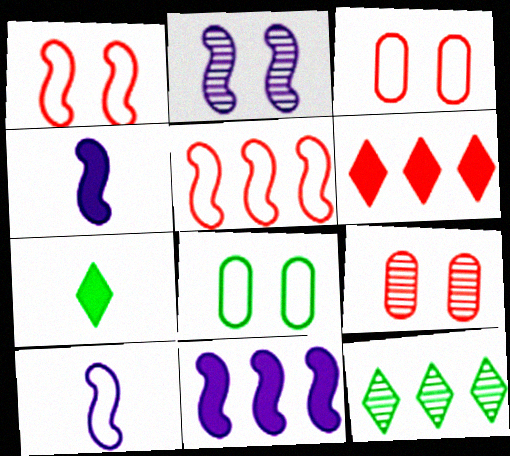[[2, 10, 11], 
[3, 4, 12]]